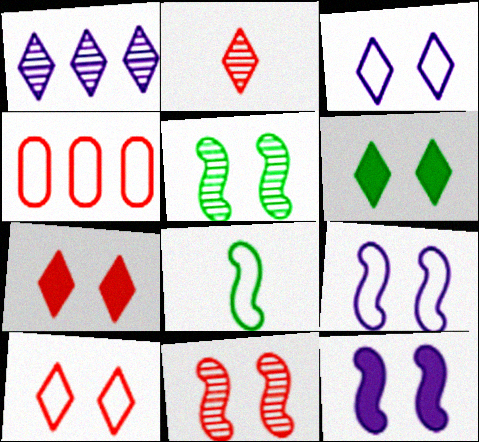[[3, 4, 8]]